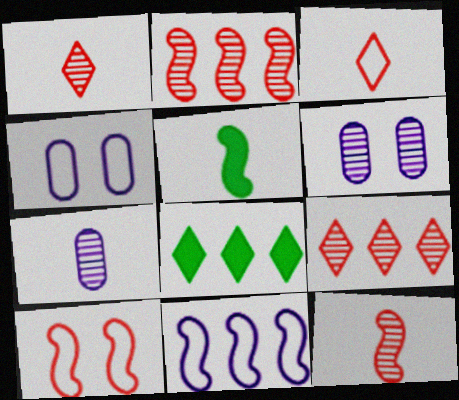[[3, 5, 7], 
[4, 5, 9], 
[4, 8, 12], 
[7, 8, 10]]